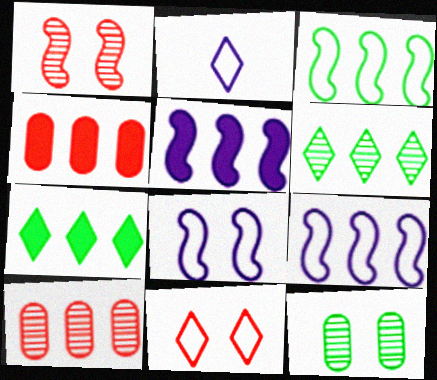[[4, 5, 7], 
[4, 6, 9], 
[7, 9, 10]]